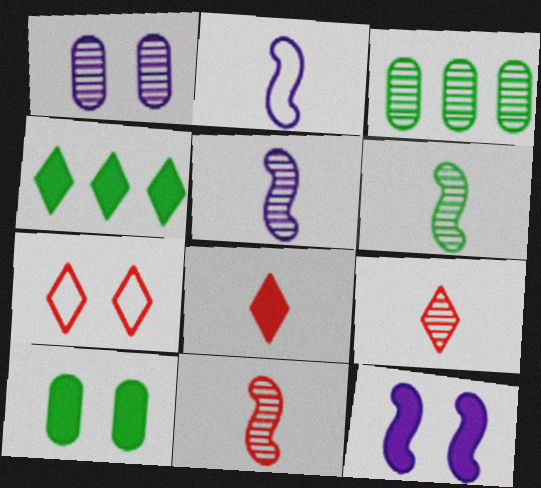[[5, 6, 11]]